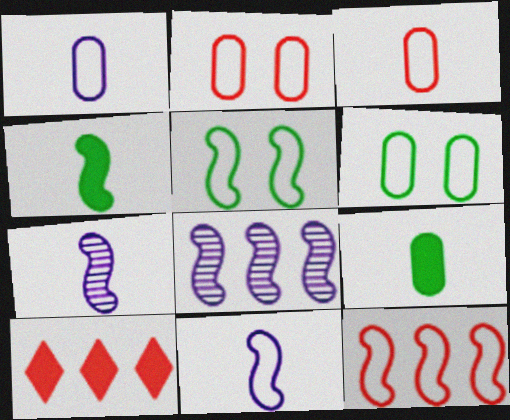[[5, 11, 12], 
[6, 7, 10]]